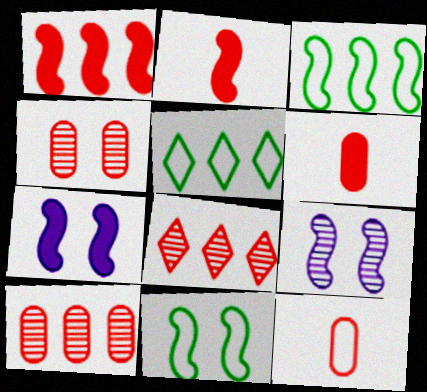[[2, 3, 9], 
[5, 6, 9]]